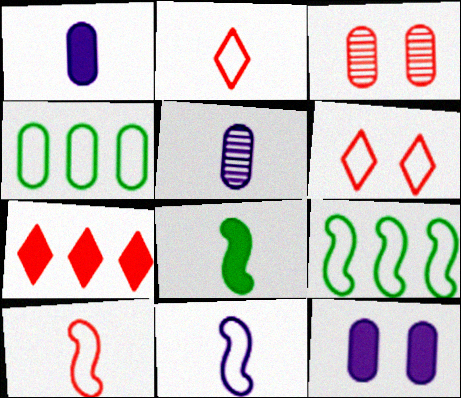[[1, 3, 4], 
[2, 5, 8], 
[3, 7, 10], 
[4, 6, 11], 
[7, 8, 12]]